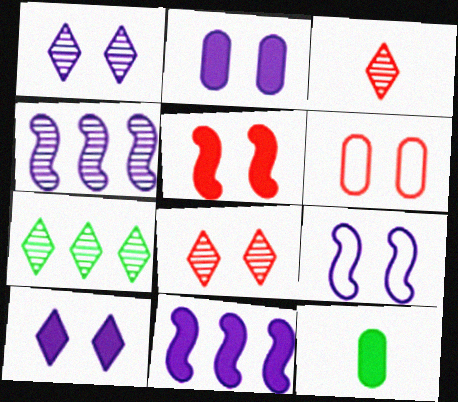[[1, 2, 9], 
[1, 3, 7], 
[5, 6, 8]]